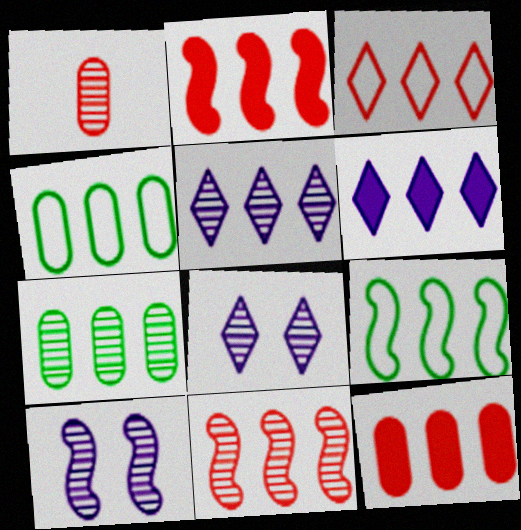[[2, 4, 5], 
[3, 11, 12], 
[4, 6, 11], 
[5, 7, 11], 
[5, 9, 12]]